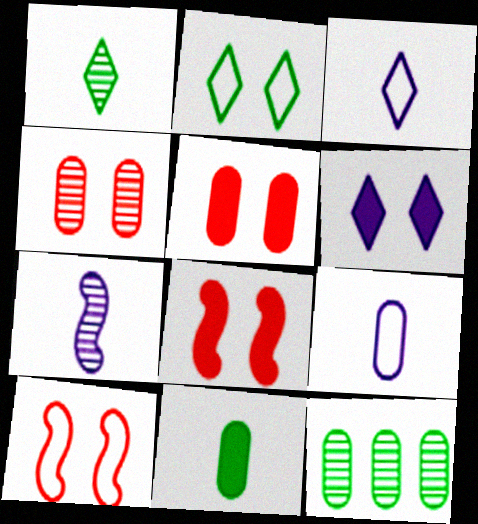[[3, 8, 12], 
[5, 9, 12]]